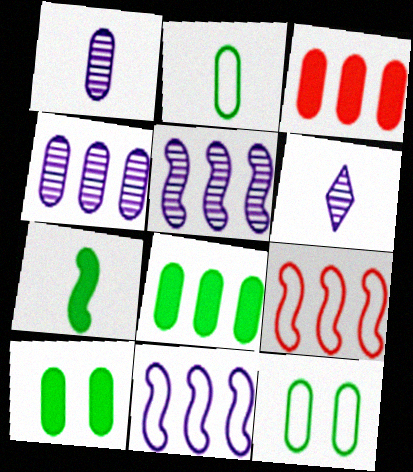[[1, 3, 12], 
[6, 9, 10]]